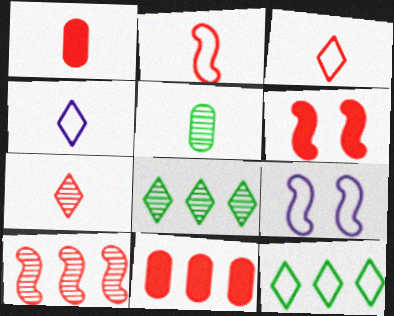[[1, 2, 7], 
[1, 8, 9], 
[2, 6, 10]]